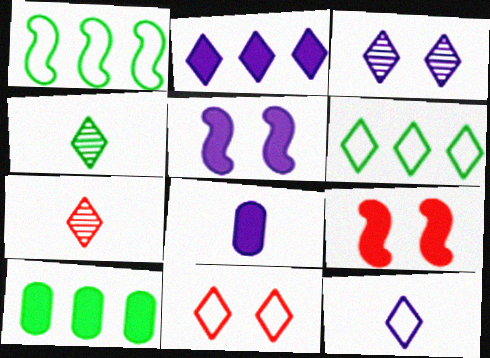[[2, 3, 12], 
[2, 4, 11], 
[2, 5, 8], 
[6, 11, 12]]